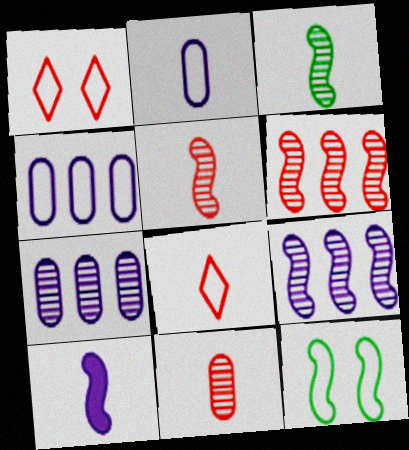[[4, 8, 12], 
[6, 10, 12]]